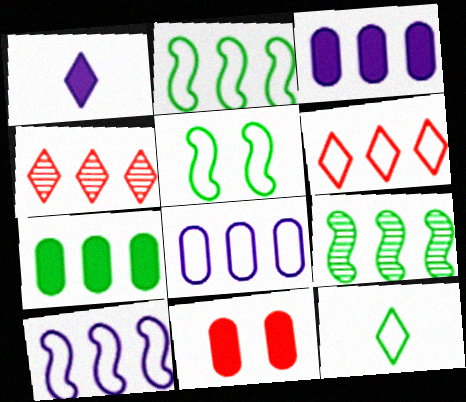[[2, 3, 4], 
[2, 6, 8], 
[3, 6, 9], 
[4, 7, 10]]